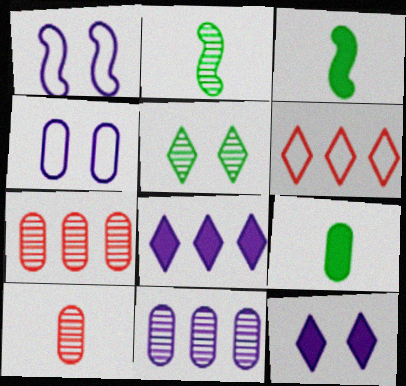[[4, 7, 9]]